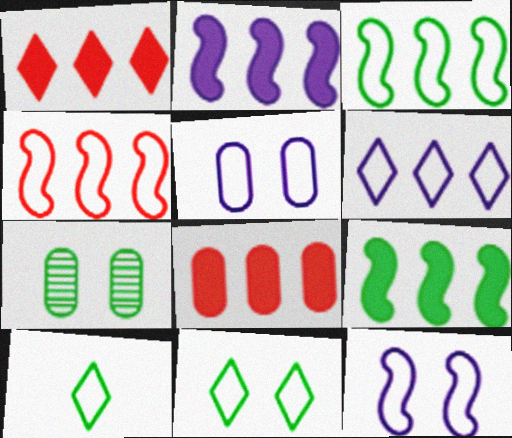[[4, 5, 10], 
[7, 9, 10]]